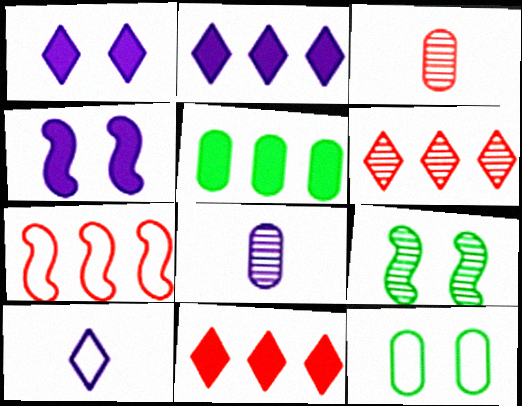[[6, 8, 9], 
[7, 10, 12]]